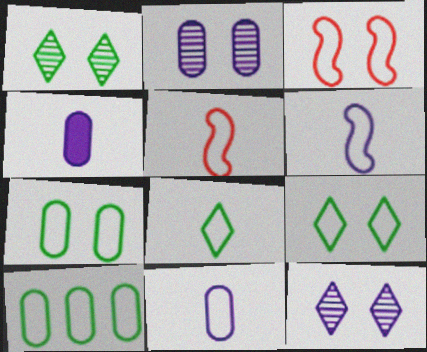[[5, 8, 11]]